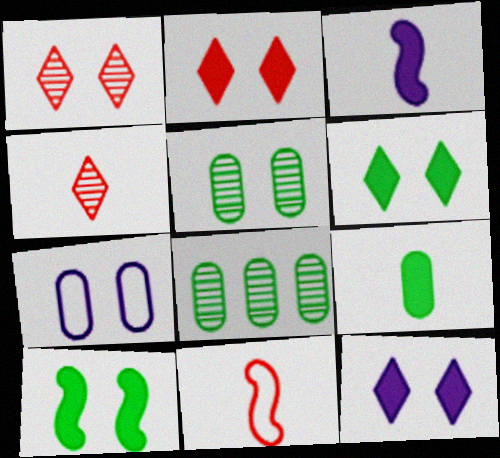[[1, 7, 10], 
[2, 6, 12], 
[8, 11, 12]]